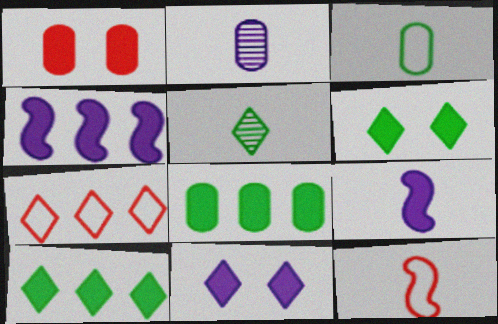[[1, 9, 10], 
[5, 7, 11]]